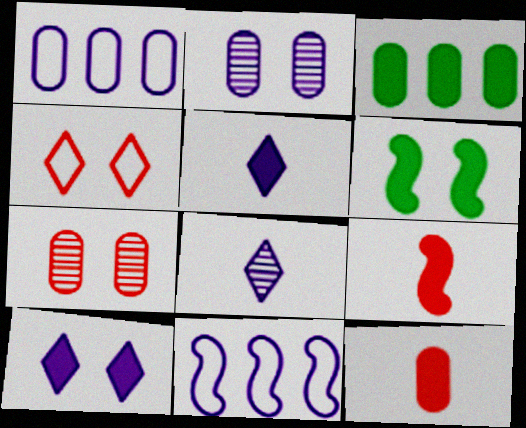[[2, 4, 6], 
[2, 5, 11], 
[3, 9, 10]]